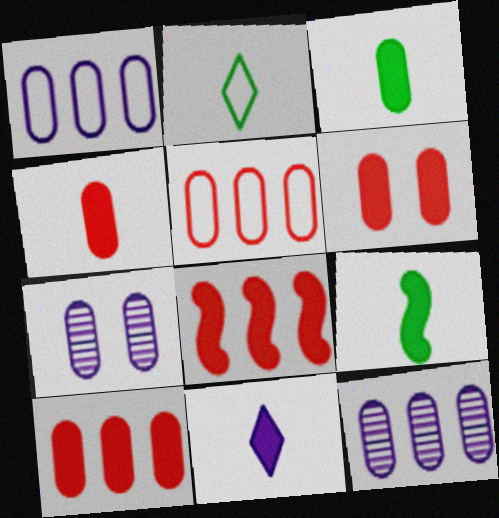[[2, 7, 8], 
[3, 5, 7], 
[4, 6, 10], 
[4, 9, 11]]